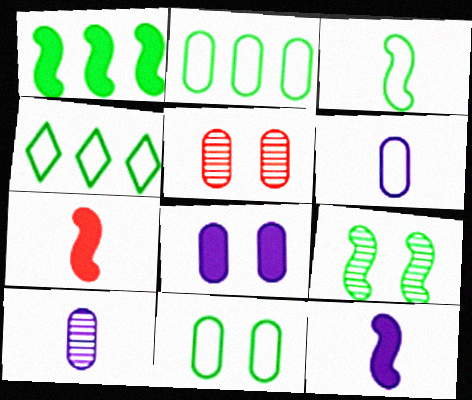[[1, 3, 9], 
[3, 4, 11], 
[4, 5, 12], 
[5, 8, 11]]